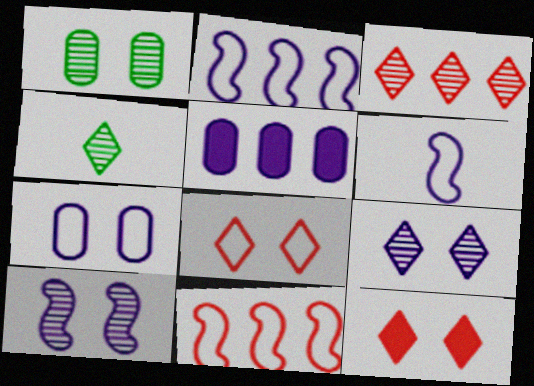[[3, 4, 9], 
[5, 6, 9]]